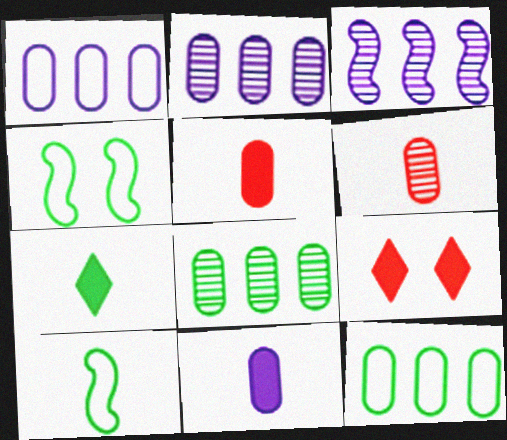[[2, 9, 10], 
[4, 7, 8]]